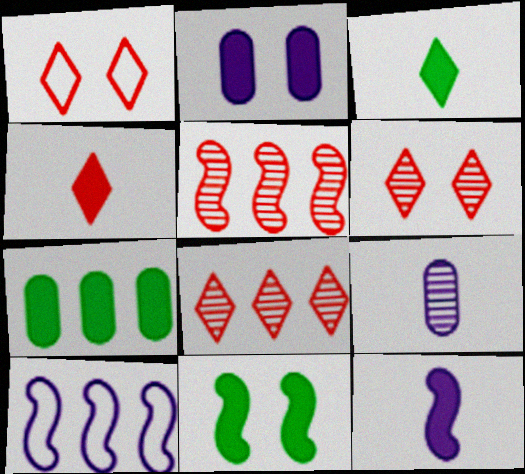[[1, 4, 8], 
[3, 7, 11], 
[7, 8, 10]]